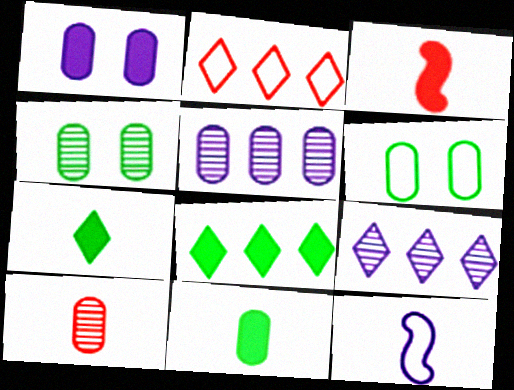[[1, 3, 8], 
[1, 9, 12], 
[2, 6, 12], 
[2, 8, 9], 
[3, 6, 9], 
[4, 5, 10], 
[7, 10, 12]]